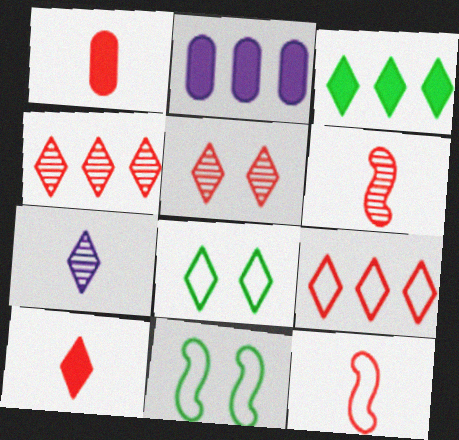[[2, 6, 8], 
[5, 9, 10]]